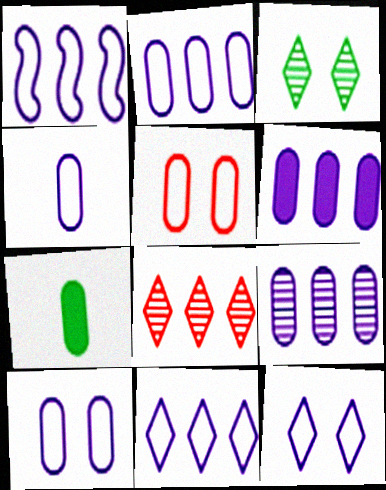[[1, 2, 11], 
[1, 4, 12], 
[2, 4, 10], 
[2, 6, 9], 
[5, 7, 9]]